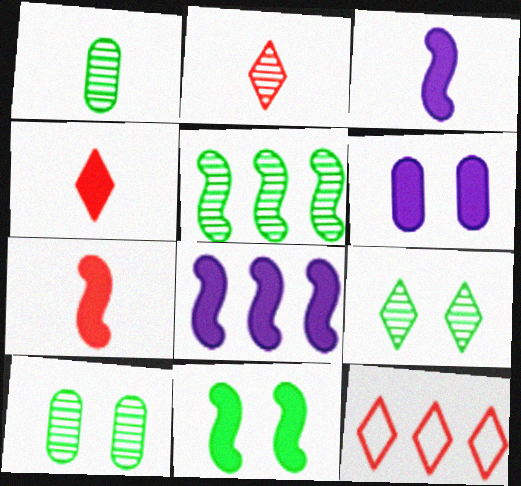[[1, 5, 9], 
[3, 10, 12], 
[7, 8, 11]]